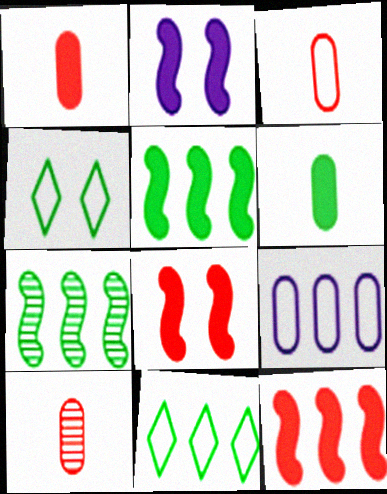[[1, 3, 10], 
[2, 10, 11], 
[4, 6, 7]]